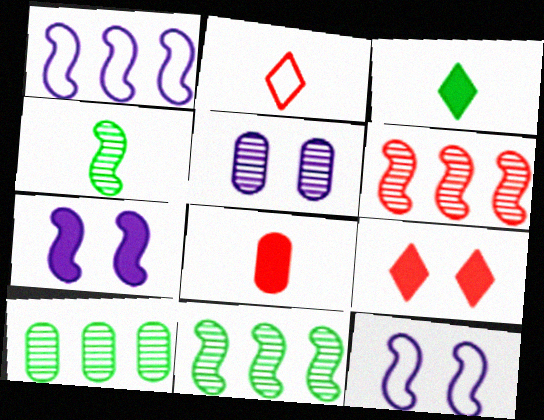[[2, 7, 10]]